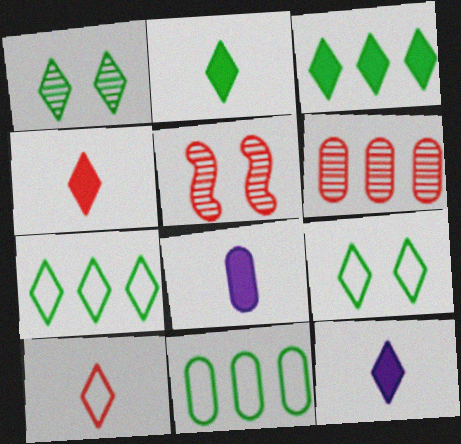[[1, 2, 7], 
[2, 4, 12], 
[5, 7, 8], 
[5, 11, 12]]